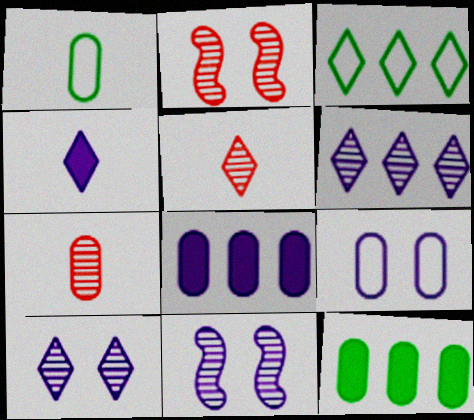[[7, 9, 12]]